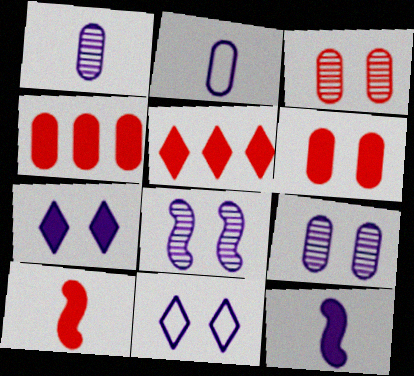[[5, 6, 10]]